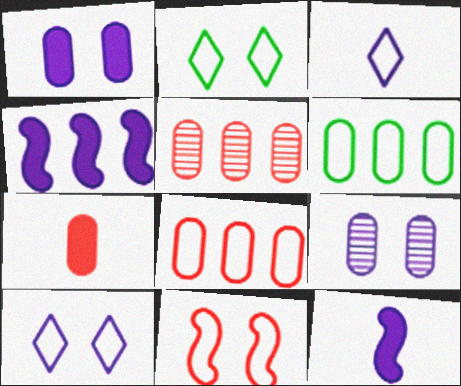[[2, 5, 12], 
[3, 4, 9], 
[3, 6, 11], 
[6, 7, 9]]